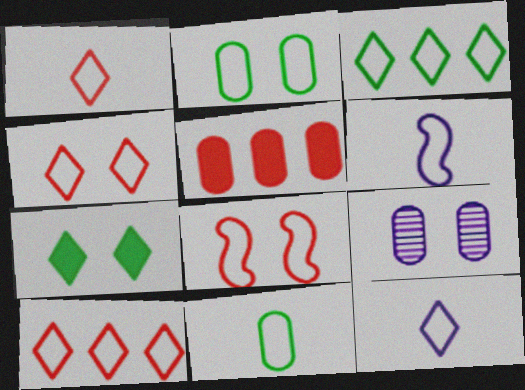[[1, 4, 10], 
[1, 6, 11], 
[2, 6, 10], 
[3, 4, 12], 
[5, 9, 11], 
[7, 8, 9]]